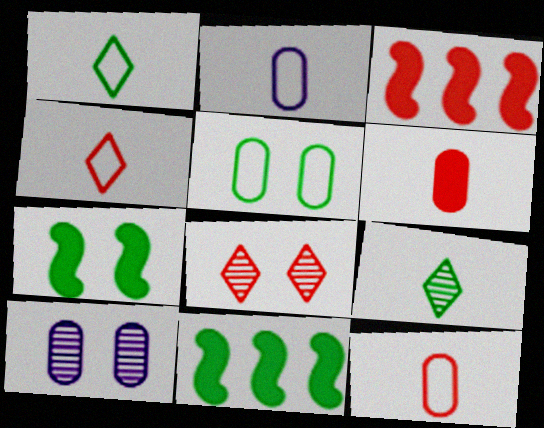[[1, 3, 10], 
[2, 8, 11], 
[3, 8, 12], 
[4, 10, 11], 
[5, 9, 11]]